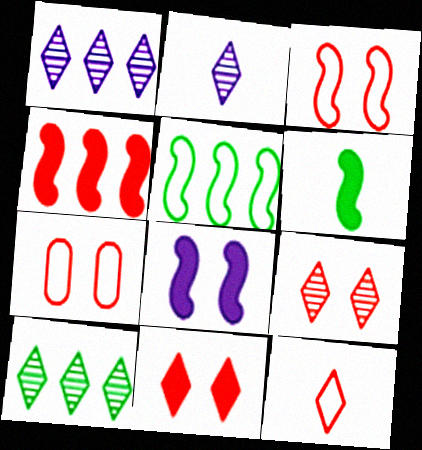[[1, 6, 7], 
[2, 9, 10], 
[4, 6, 8]]